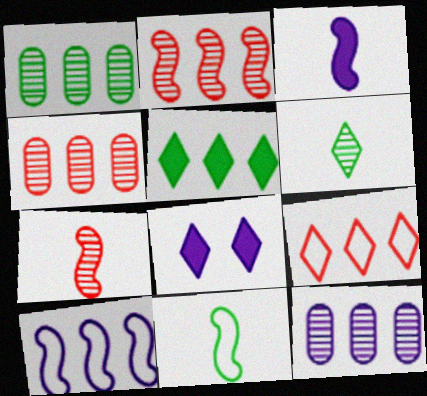[[1, 4, 12], 
[3, 7, 11], 
[4, 5, 10], 
[4, 8, 11], 
[6, 8, 9]]